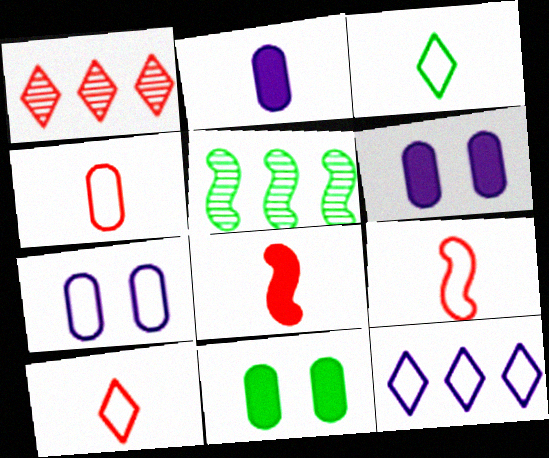[[3, 5, 11], 
[4, 9, 10], 
[5, 6, 10]]